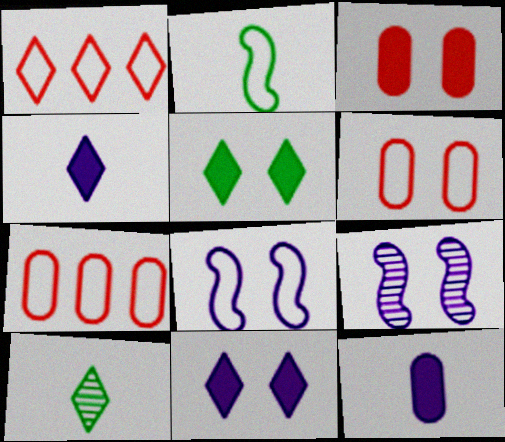[[1, 10, 11], 
[5, 6, 9]]